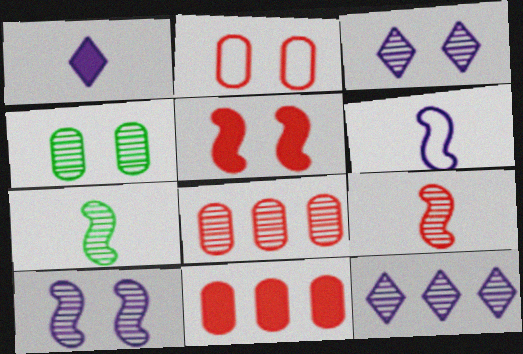[[3, 7, 8], 
[4, 9, 12]]